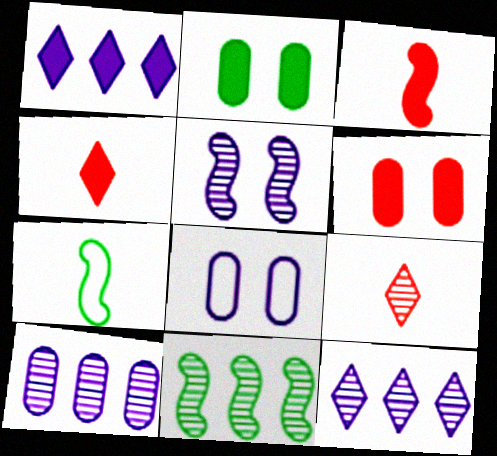[[1, 2, 3], 
[4, 8, 11], 
[6, 7, 12]]